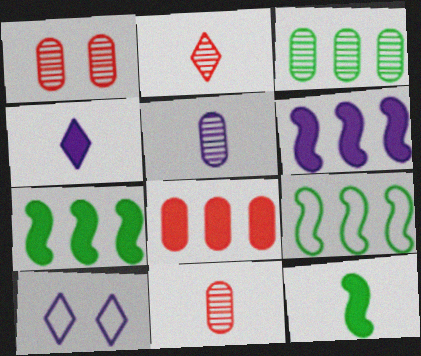[[1, 3, 5], 
[1, 4, 9], 
[5, 6, 10], 
[7, 10, 11]]